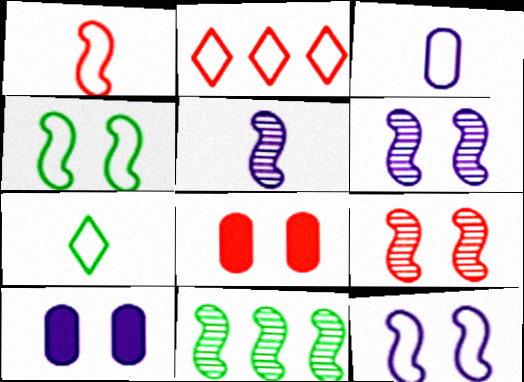[[1, 3, 7], 
[2, 3, 4], 
[5, 9, 11]]